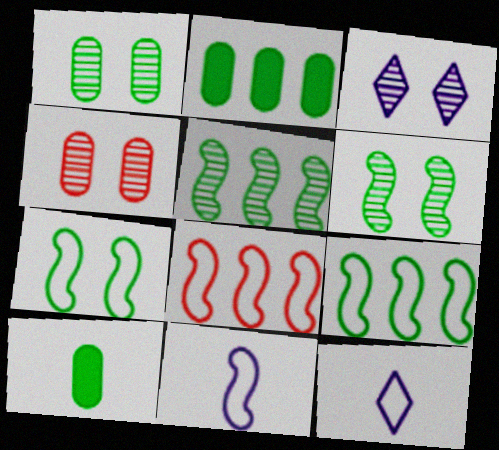[[3, 4, 6], 
[3, 8, 10], 
[7, 8, 11]]